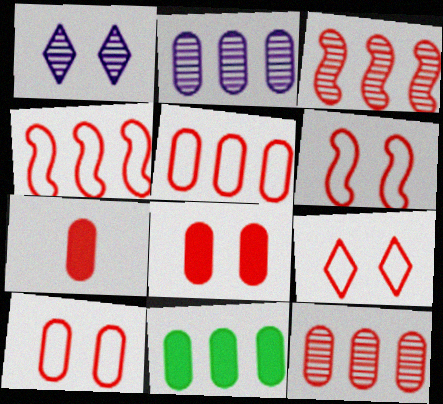[[2, 5, 11], 
[3, 7, 9], 
[6, 9, 10], 
[7, 10, 12]]